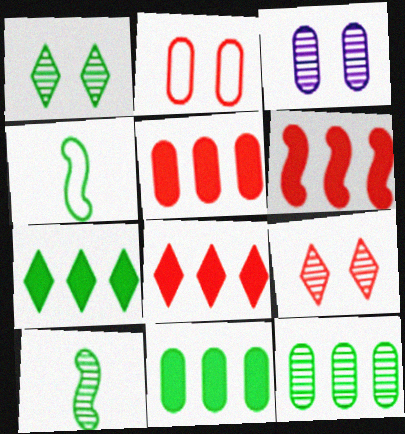[[1, 4, 11], 
[1, 10, 12], 
[3, 4, 8], 
[5, 6, 8]]